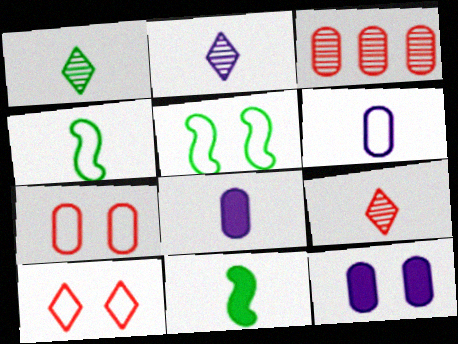[[1, 2, 9], 
[4, 8, 9], 
[6, 9, 11]]